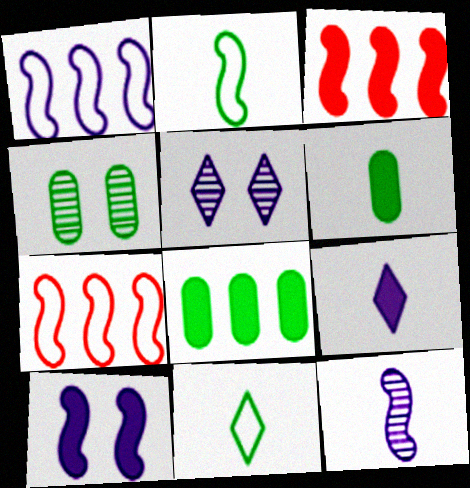[[1, 10, 12], 
[4, 7, 9], 
[5, 6, 7]]